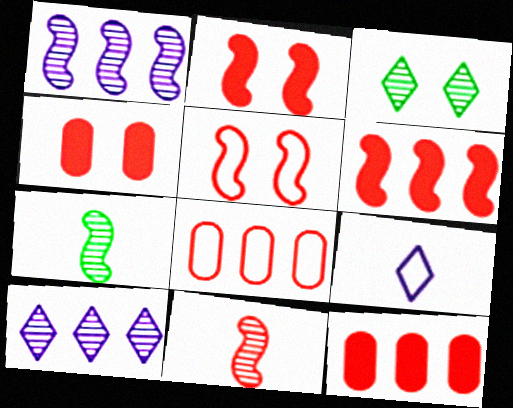[[5, 6, 11]]